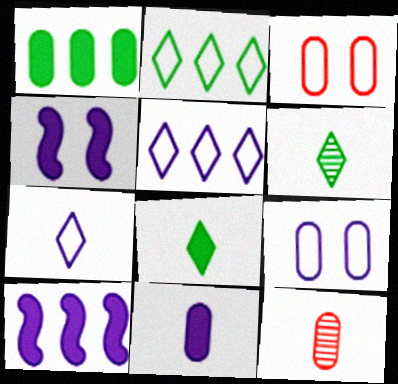[[1, 9, 12], 
[2, 4, 12], 
[3, 6, 10]]